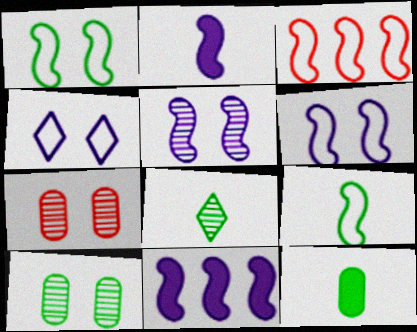[[3, 6, 9], 
[8, 9, 12]]